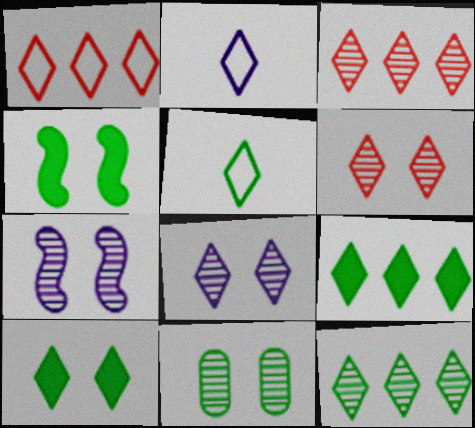[[2, 3, 10], 
[2, 6, 9], 
[5, 10, 12], 
[6, 7, 11]]